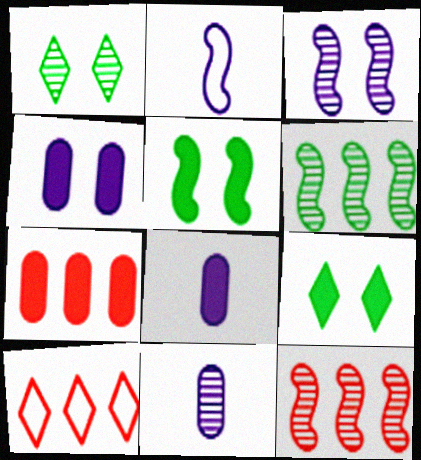[[1, 2, 7], 
[1, 11, 12], 
[2, 5, 12], 
[5, 10, 11], 
[7, 10, 12]]